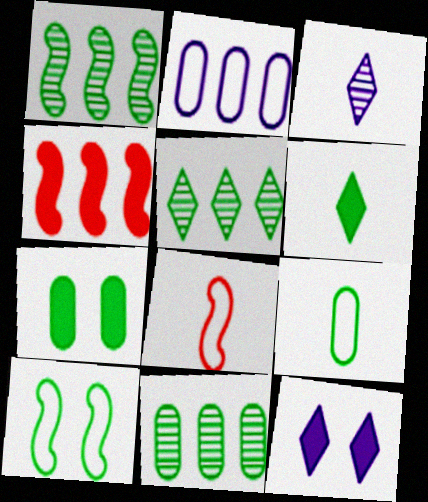[[1, 5, 11], 
[2, 4, 5], 
[6, 10, 11], 
[7, 9, 11], 
[8, 11, 12]]